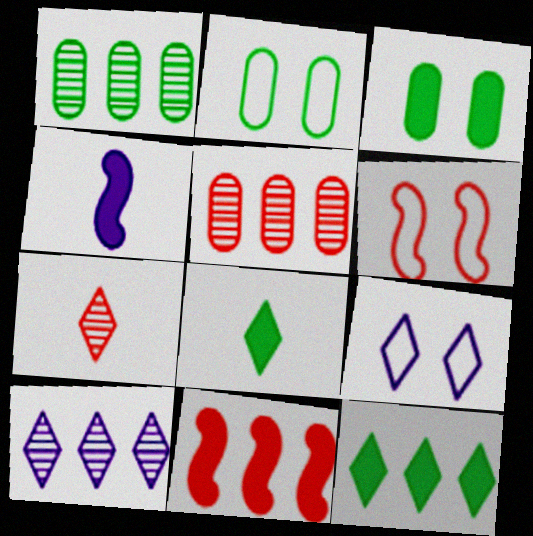[[2, 6, 9], 
[7, 9, 12]]